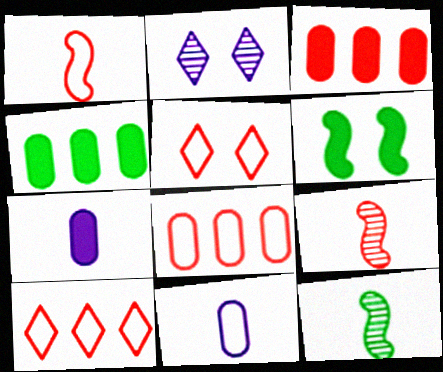[[1, 2, 4], 
[1, 5, 8], 
[3, 5, 9]]